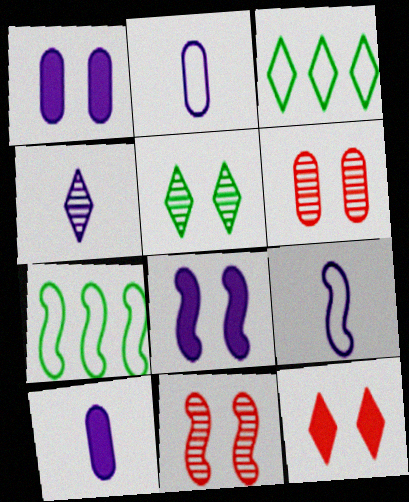[[3, 4, 12], 
[3, 10, 11], 
[4, 9, 10]]